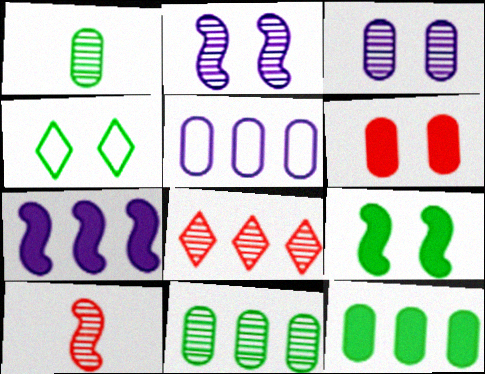[[1, 2, 8], 
[1, 5, 6], 
[2, 4, 6]]